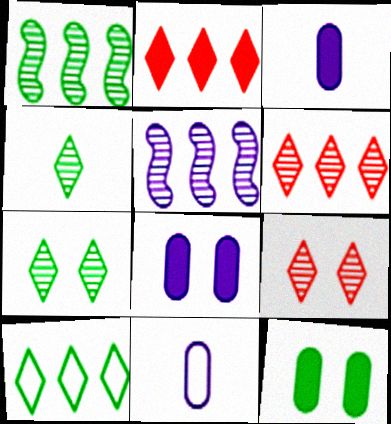[]